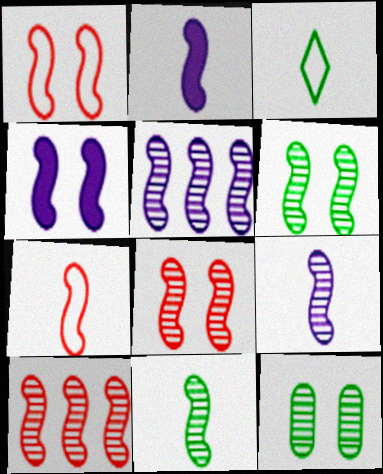[[1, 4, 6], 
[2, 7, 11], 
[5, 8, 11], 
[6, 9, 10]]